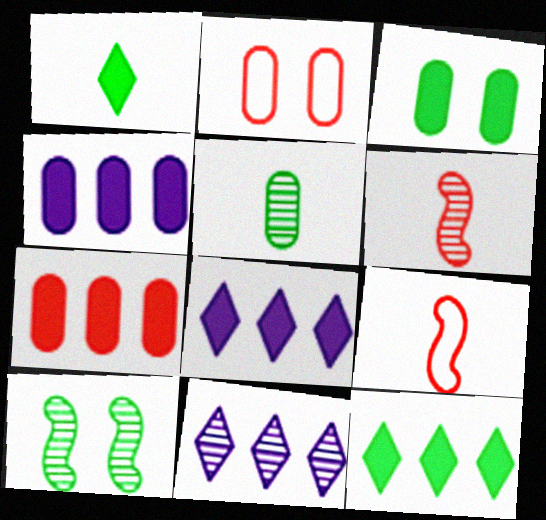[[2, 4, 5], 
[3, 9, 11]]